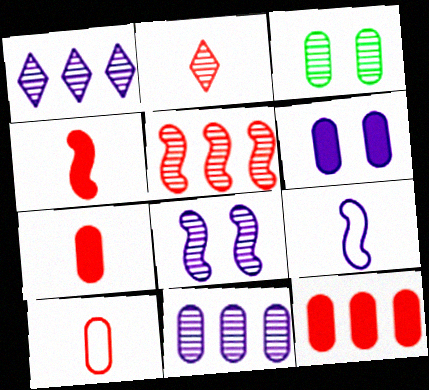[[1, 6, 9], 
[2, 4, 10]]